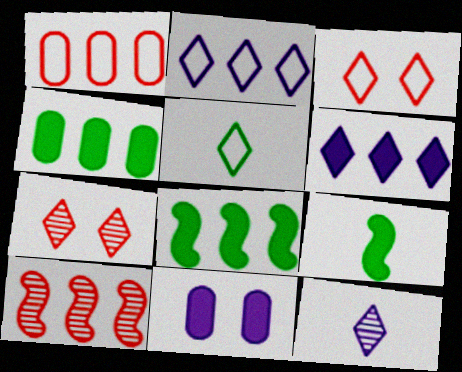[[2, 3, 5], 
[2, 4, 10], 
[5, 6, 7], 
[5, 10, 11]]